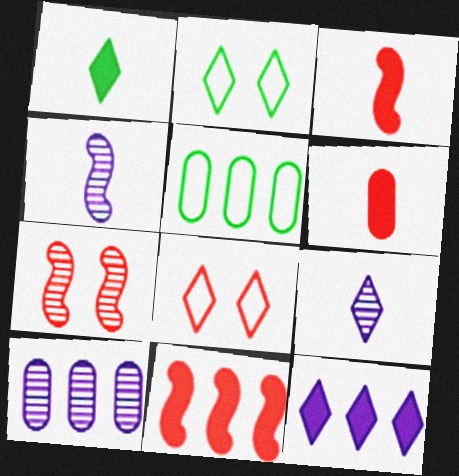[[2, 3, 10]]